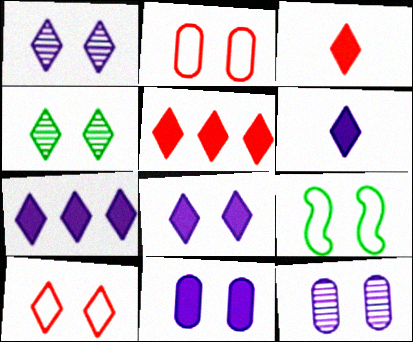[[4, 8, 10], 
[6, 7, 8]]